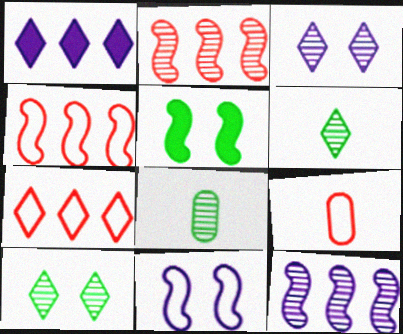[[2, 3, 8]]